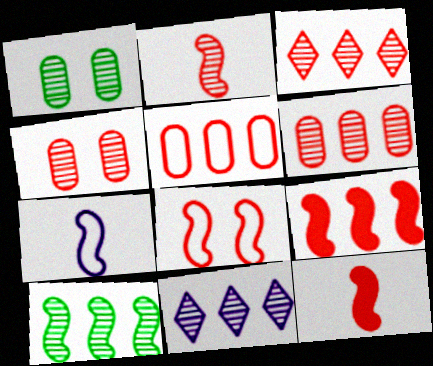[[1, 2, 11], 
[2, 3, 4], 
[2, 8, 9], 
[3, 5, 9], 
[6, 10, 11]]